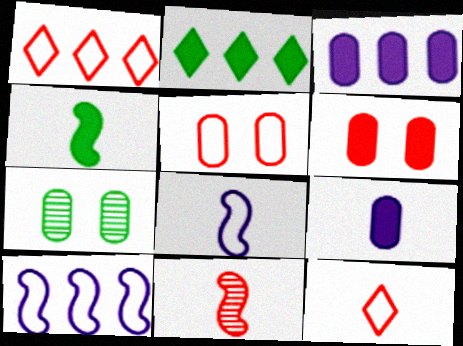[[1, 6, 11], 
[4, 8, 11]]